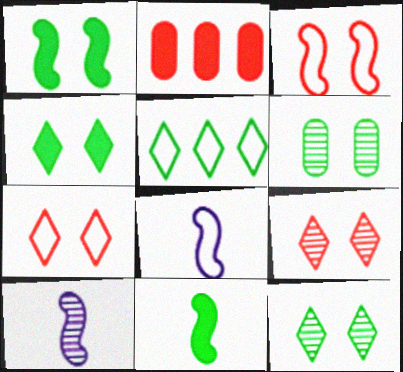[[2, 8, 12], 
[5, 6, 11]]